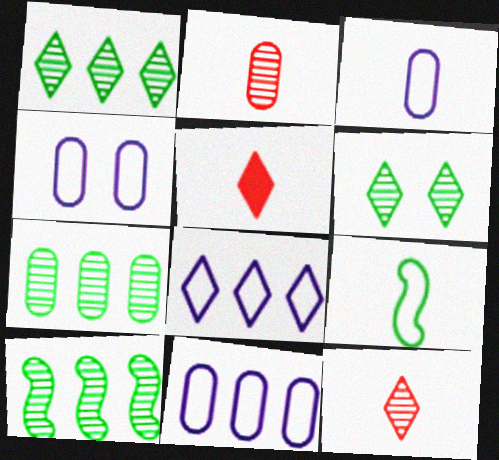[[1, 7, 10], 
[3, 4, 11], 
[4, 5, 10], 
[5, 6, 8]]